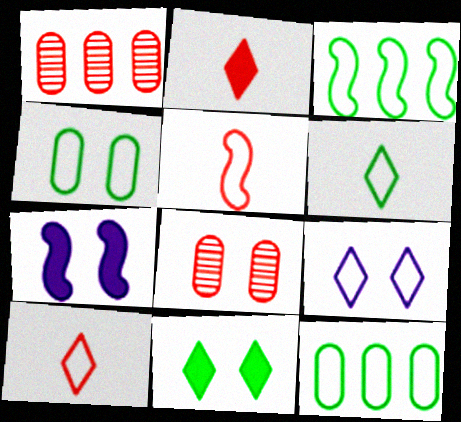[[1, 6, 7], 
[3, 4, 6], 
[5, 9, 12]]